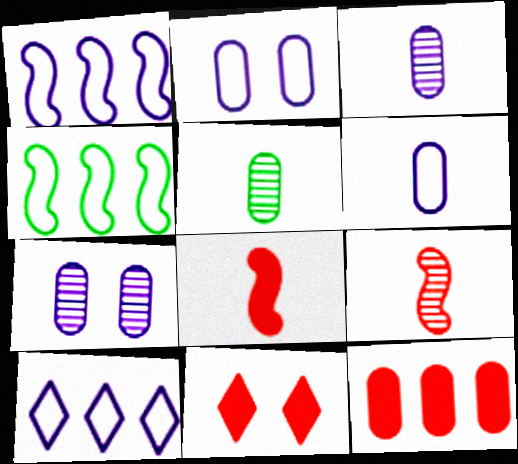[[1, 5, 11], 
[2, 5, 12], 
[3, 4, 11], 
[8, 11, 12]]